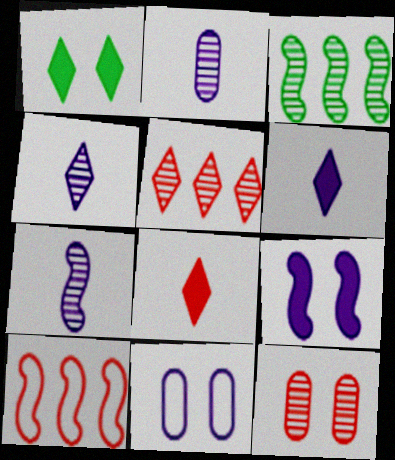[[1, 2, 10], 
[2, 4, 7], 
[3, 4, 12], 
[3, 8, 11], 
[8, 10, 12]]